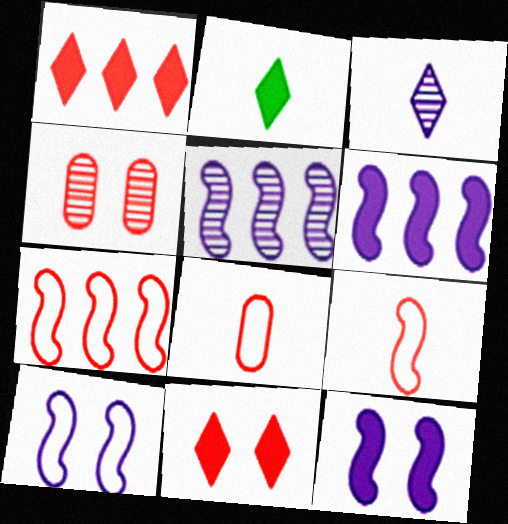[[1, 4, 9]]